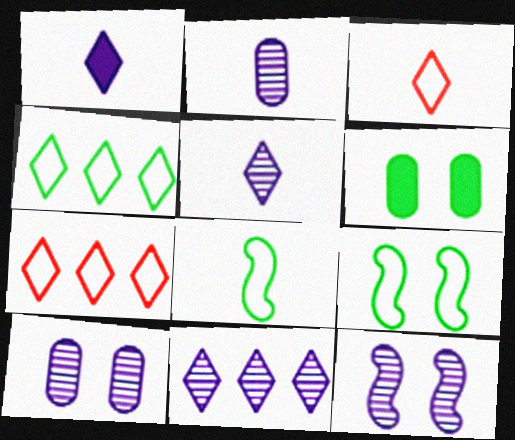[[2, 11, 12]]